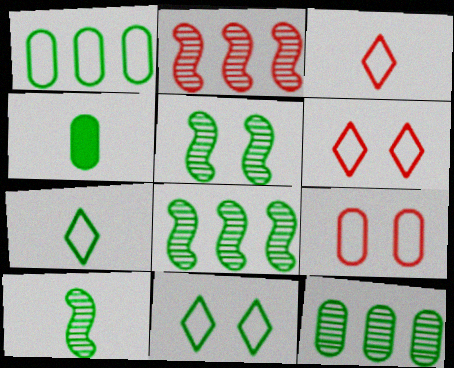[[4, 7, 10], 
[4, 8, 11], 
[5, 8, 10]]